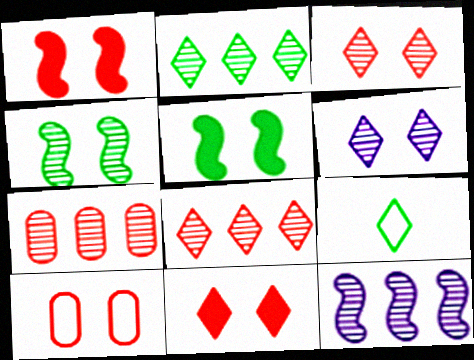[[1, 3, 10], 
[2, 7, 12], 
[5, 6, 10]]